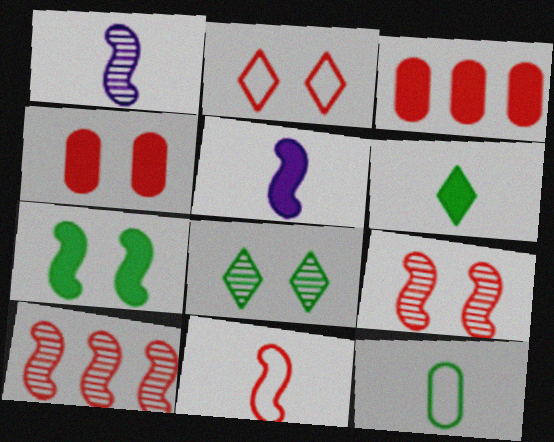[[2, 4, 9]]